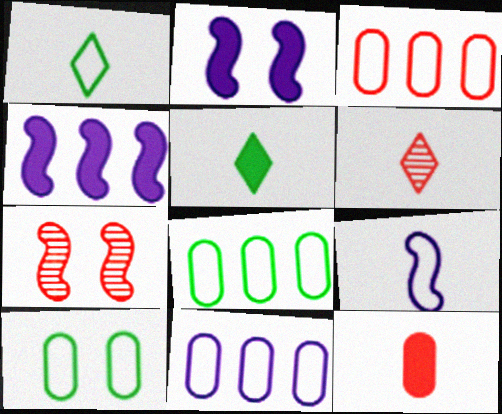[[2, 6, 8], 
[3, 8, 11], 
[4, 6, 10], 
[5, 7, 11]]